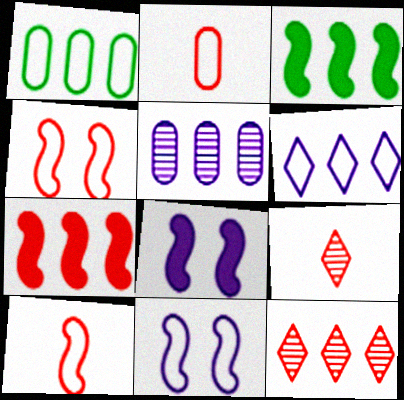[[1, 8, 9]]